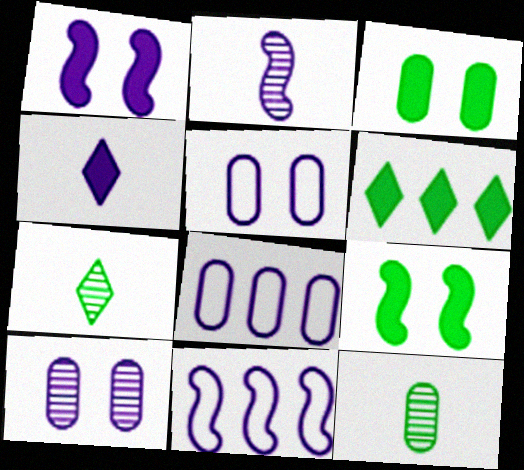[[1, 2, 11], 
[4, 10, 11]]